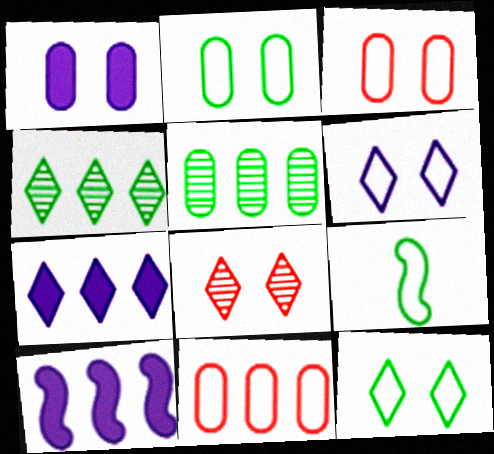[[4, 10, 11], 
[6, 9, 11]]